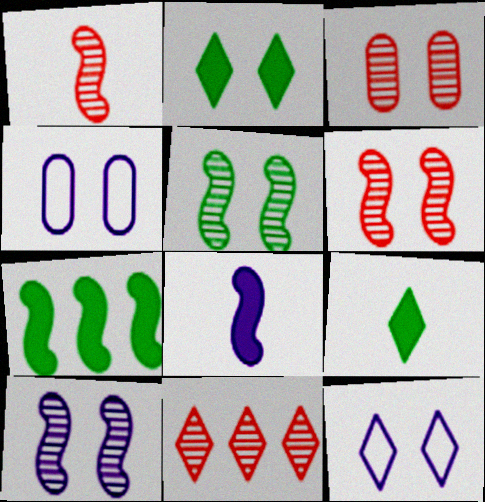[[1, 3, 11], 
[2, 4, 6], 
[5, 6, 10], 
[9, 11, 12]]